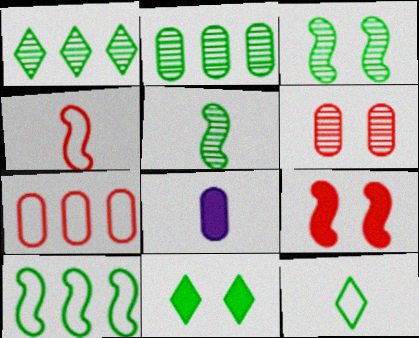[[1, 11, 12]]